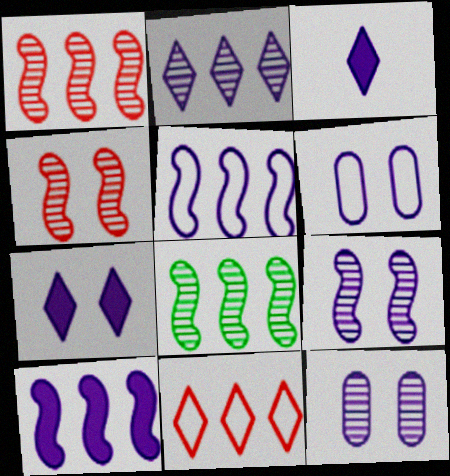[[3, 5, 12], 
[6, 7, 9]]